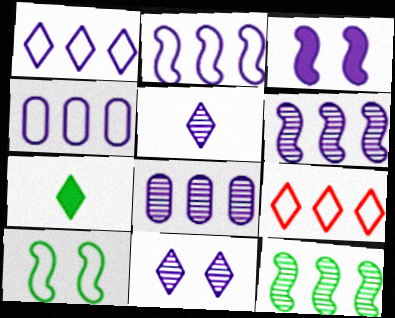[[1, 2, 4], 
[3, 4, 5], 
[7, 9, 11]]